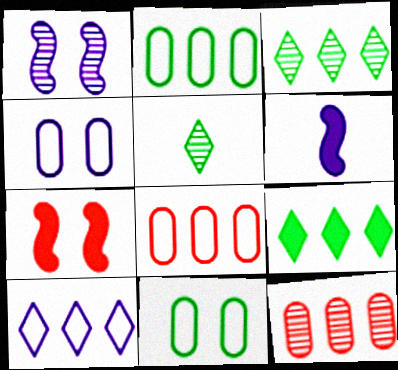[[1, 5, 12]]